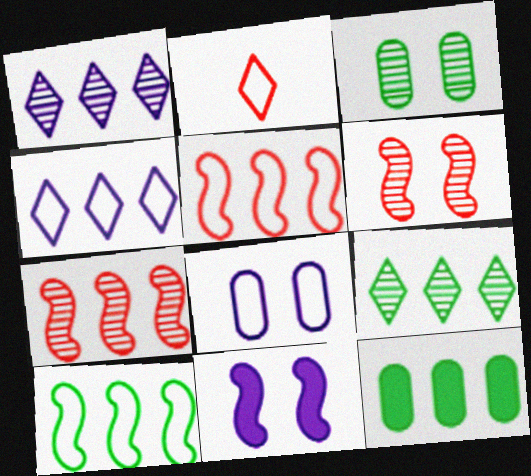[[1, 5, 12], 
[2, 8, 10], 
[4, 7, 12], 
[9, 10, 12]]